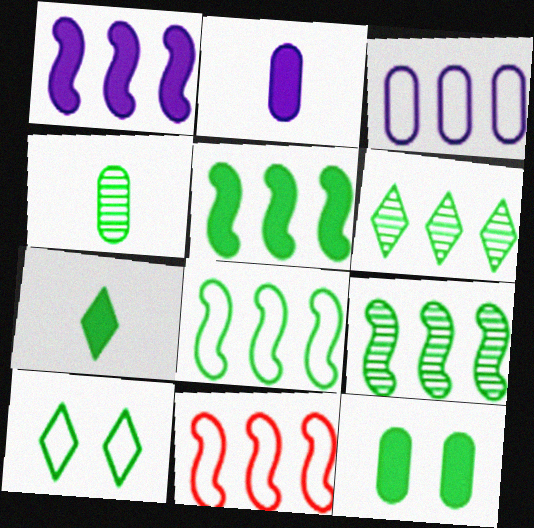[[1, 9, 11], 
[4, 5, 10], 
[5, 7, 12], 
[5, 8, 9], 
[6, 7, 10]]